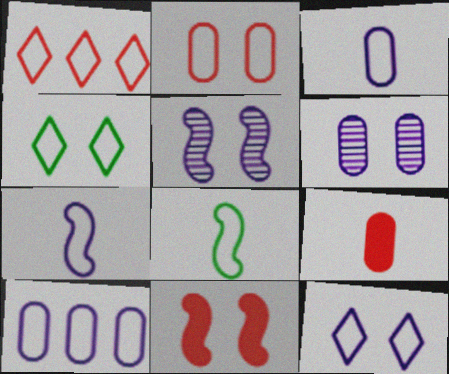[[4, 6, 11], 
[7, 10, 12]]